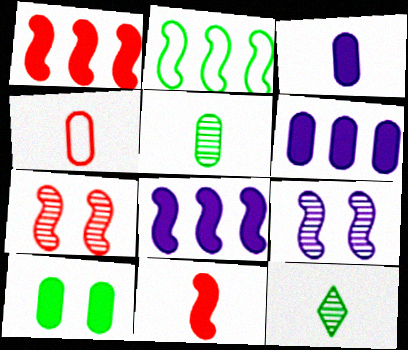[[2, 9, 11], 
[2, 10, 12], 
[3, 4, 5]]